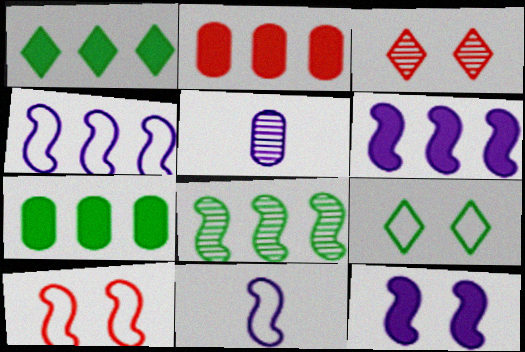[[1, 2, 6], 
[1, 5, 10], 
[3, 5, 8], 
[3, 7, 11]]